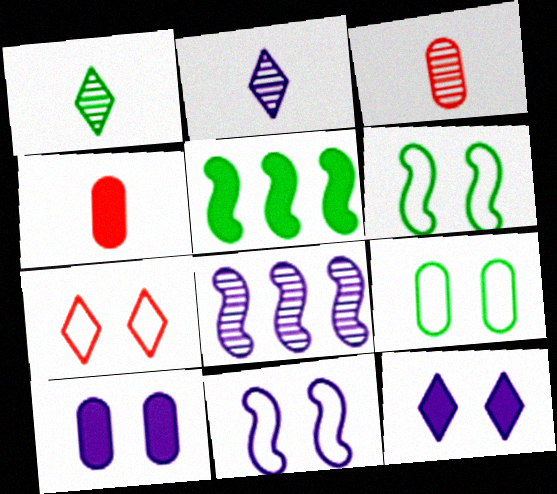[[1, 5, 9], 
[4, 5, 12], 
[7, 9, 11]]